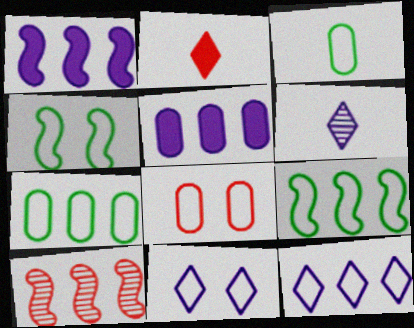[[1, 9, 10], 
[2, 8, 10], 
[4, 8, 11]]